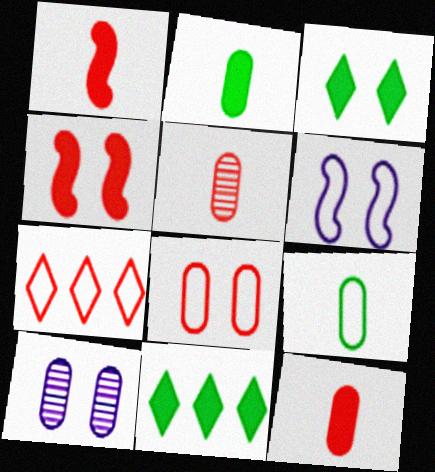[[4, 5, 7], 
[5, 6, 11], 
[6, 7, 9]]